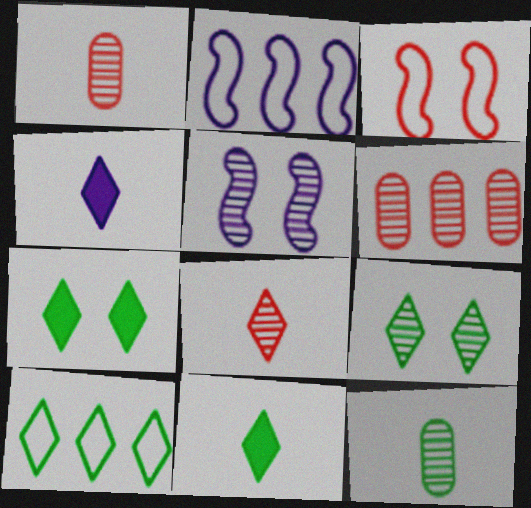[[1, 2, 7], 
[9, 10, 11]]